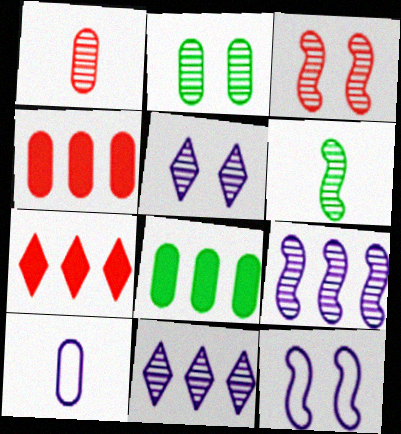[[2, 3, 5], 
[2, 4, 10], 
[3, 6, 9]]